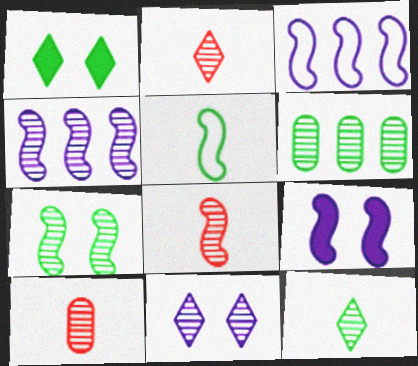[[1, 3, 10], 
[1, 5, 6], 
[2, 8, 10], 
[4, 7, 8], 
[6, 7, 12], 
[6, 8, 11]]